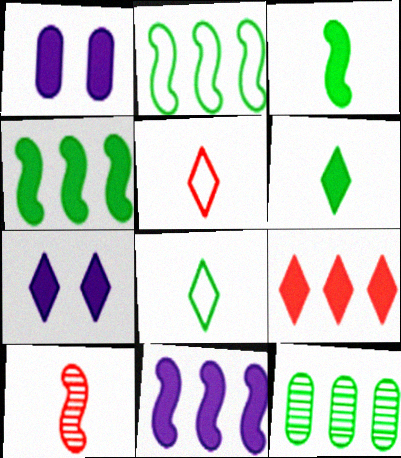[[1, 3, 9], 
[6, 7, 9]]